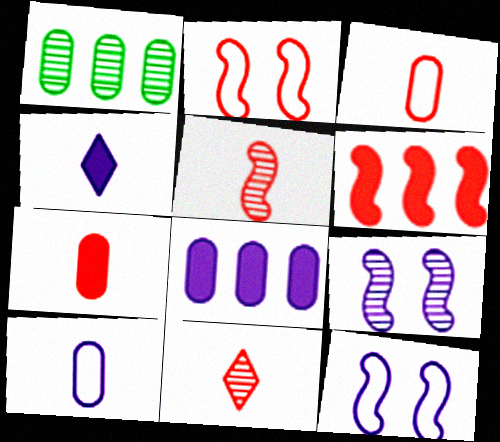[[1, 2, 4], 
[1, 9, 11], 
[2, 5, 6]]